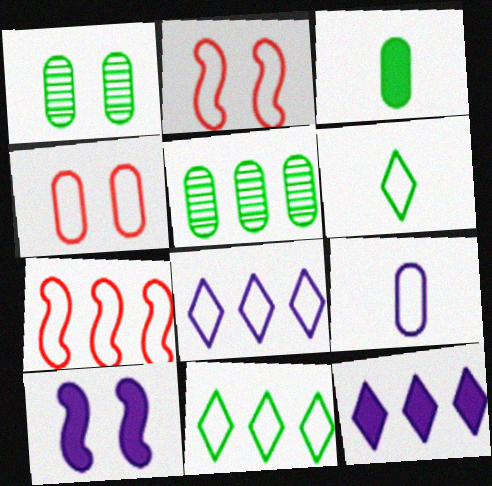[[2, 9, 11], 
[5, 7, 12]]